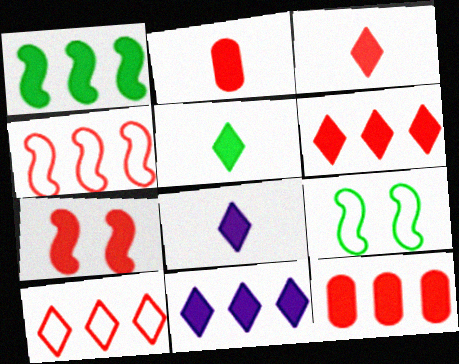[[1, 11, 12], 
[2, 6, 7], 
[3, 5, 8], 
[3, 7, 12]]